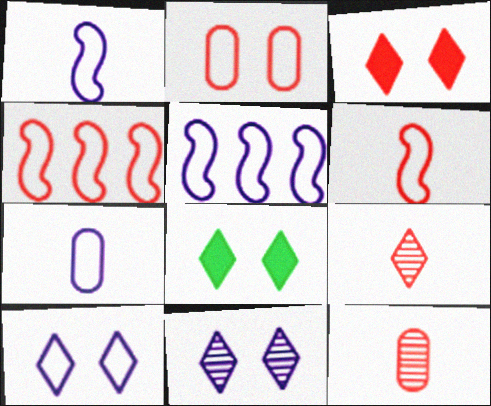[[3, 4, 12], 
[5, 7, 10], 
[5, 8, 12]]